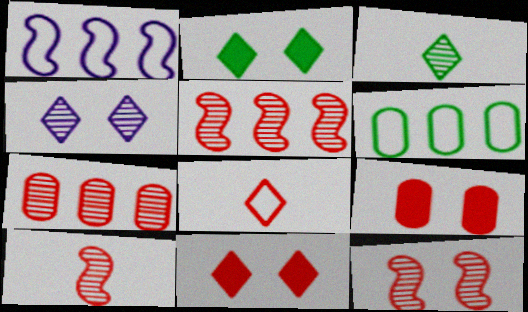[[1, 3, 9], 
[5, 8, 9], 
[5, 10, 12]]